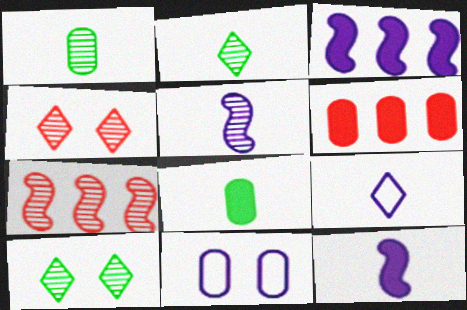[[1, 6, 11]]